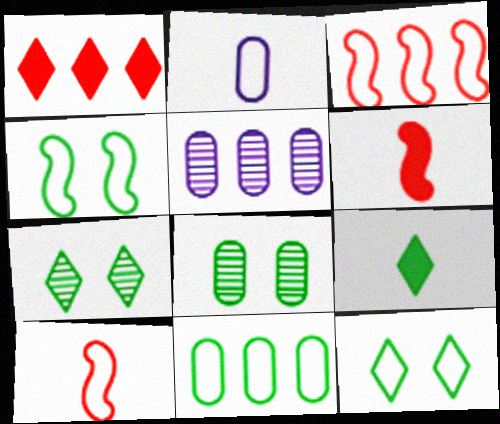[[2, 3, 12], 
[5, 6, 12]]